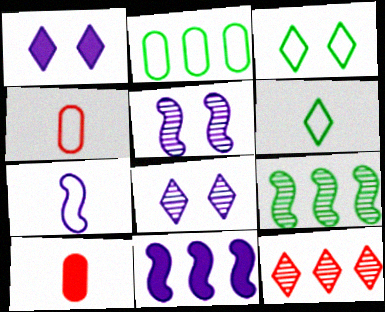[[1, 4, 9], 
[1, 6, 12], 
[2, 11, 12], 
[4, 6, 7], 
[5, 7, 11]]